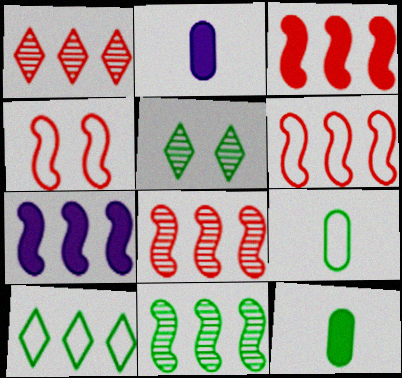[[2, 5, 6], 
[3, 6, 8], 
[6, 7, 11]]